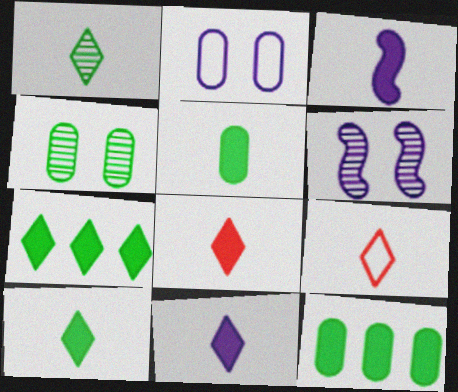[[1, 9, 11], 
[3, 5, 8], 
[6, 9, 12], 
[8, 10, 11]]